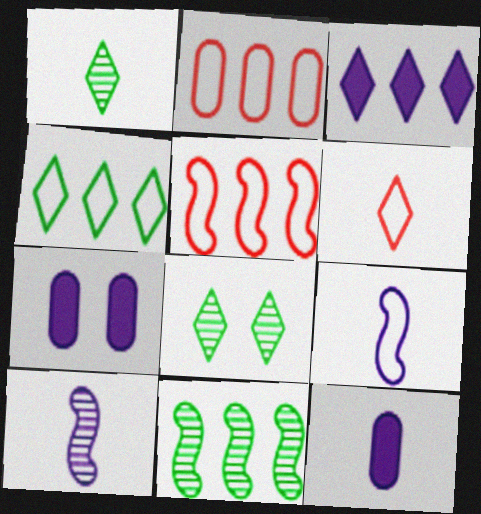[[1, 5, 7], 
[2, 3, 11], 
[3, 6, 8], 
[5, 8, 12], 
[6, 7, 11]]